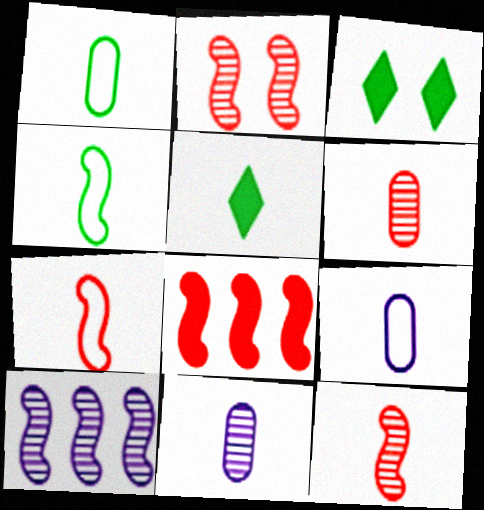[[2, 7, 8], 
[5, 7, 11], 
[5, 9, 12]]